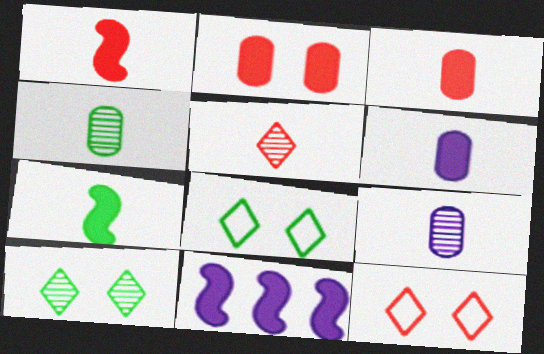[[4, 11, 12]]